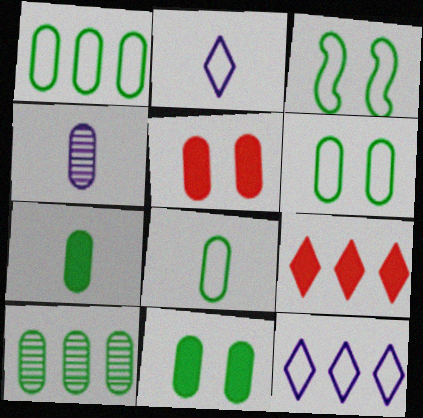[[1, 4, 5], 
[1, 6, 8], 
[3, 4, 9], 
[6, 7, 10], 
[8, 10, 11]]